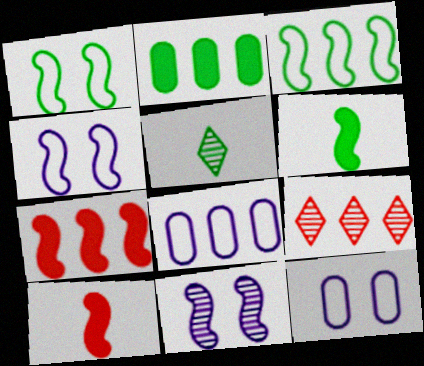[[1, 2, 5], 
[3, 10, 11], 
[5, 7, 12], 
[6, 9, 12]]